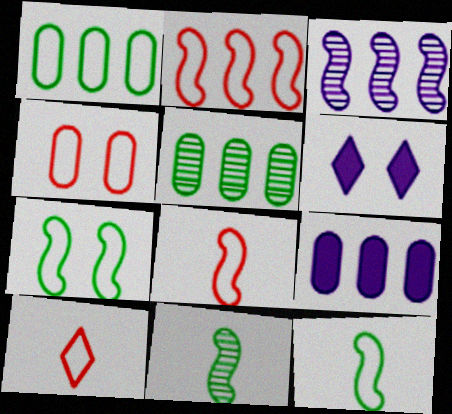[[2, 4, 10], 
[5, 6, 8]]